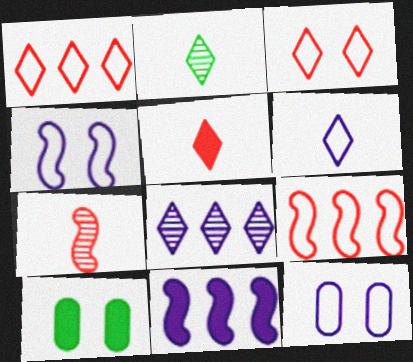[[2, 5, 6], 
[5, 10, 11]]